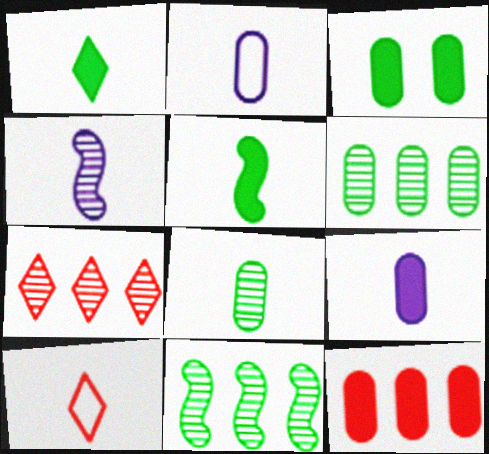[[3, 9, 12]]